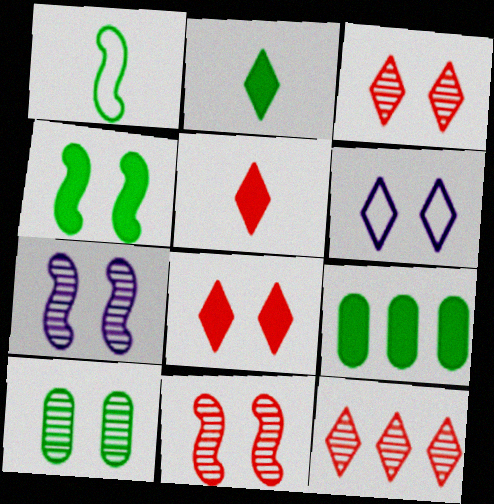[[2, 4, 9], 
[2, 6, 12], 
[3, 7, 10]]